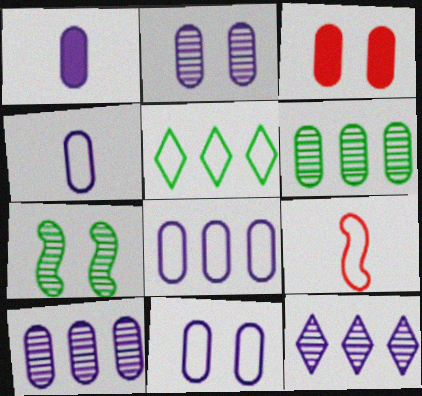[[1, 2, 8], 
[1, 10, 11], 
[3, 4, 6], 
[4, 8, 11], 
[5, 9, 11]]